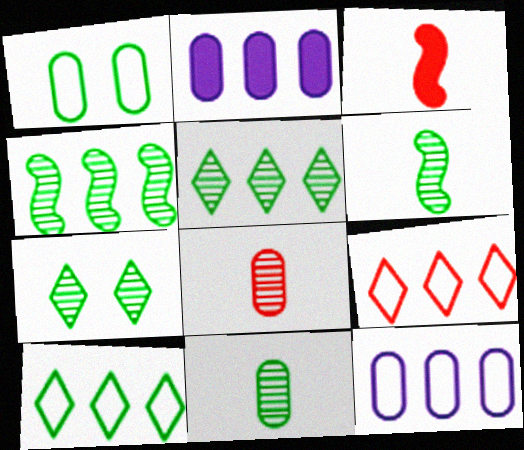[[1, 2, 8], 
[2, 4, 9], 
[3, 7, 12], 
[4, 7, 11]]